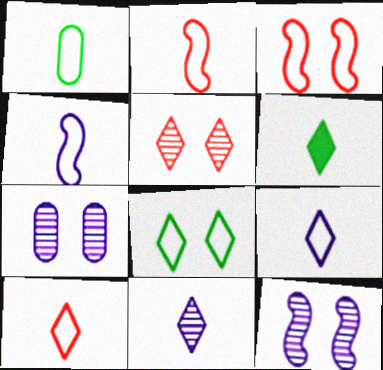[[1, 2, 9], 
[1, 4, 10], 
[6, 10, 11]]